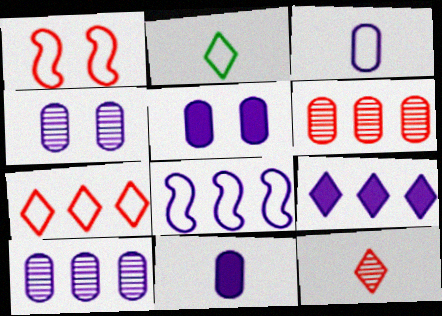[[3, 5, 10], 
[8, 9, 10]]